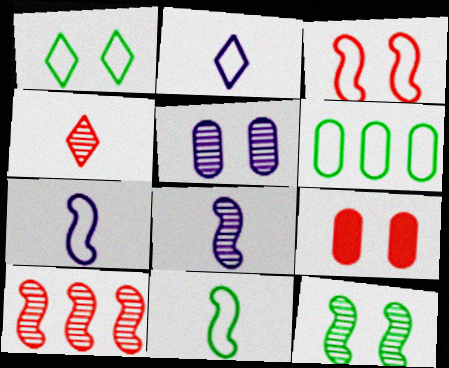[[1, 6, 11], 
[2, 3, 6], 
[8, 10, 12]]